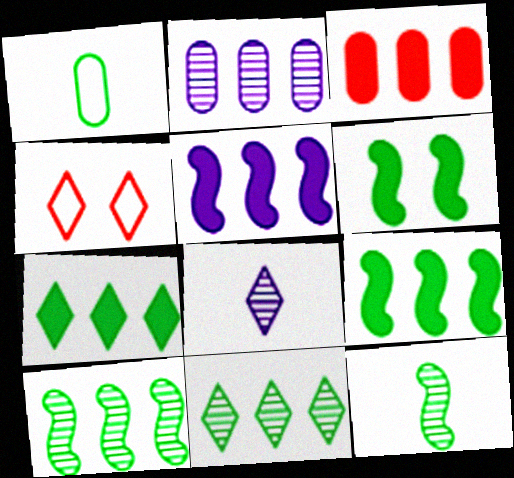[[1, 6, 11], 
[3, 5, 7], 
[4, 7, 8]]